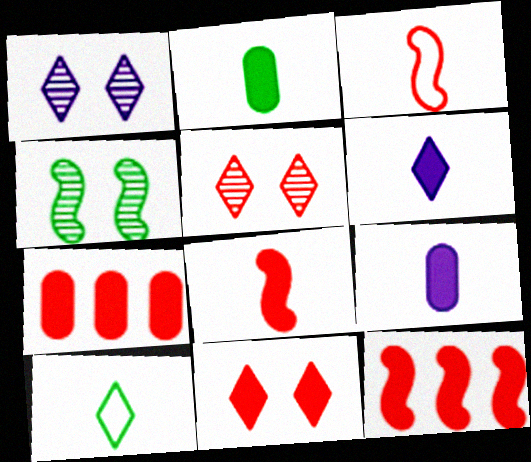[[2, 6, 8], 
[3, 5, 7], 
[7, 8, 11]]